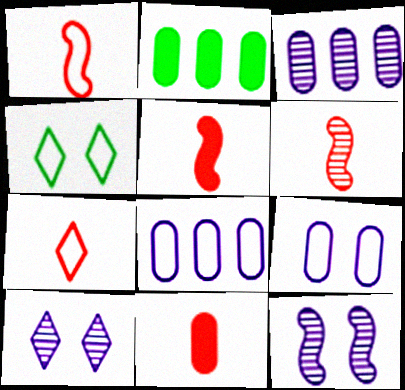[[1, 2, 10], 
[1, 4, 8], 
[1, 5, 6], 
[2, 7, 12], 
[3, 4, 5], 
[6, 7, 11]]